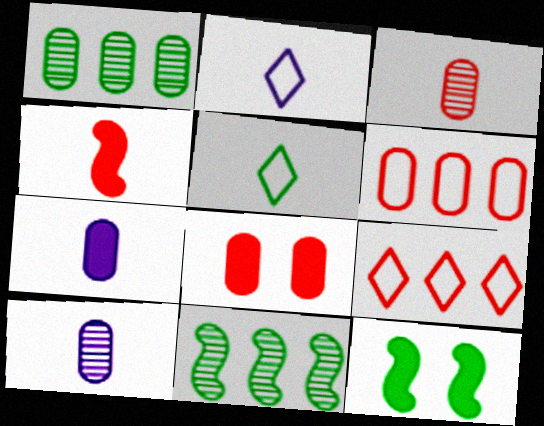[[1, 5, 12], 
[2, 8, 11], 
[3, 6, 8], 
[4, 5, 10], 
[9, 10, 12]]